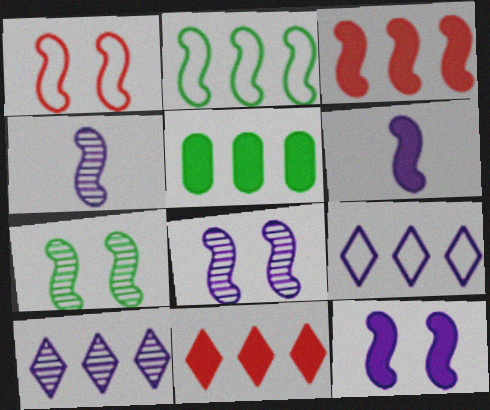[[1, 7, 12]]